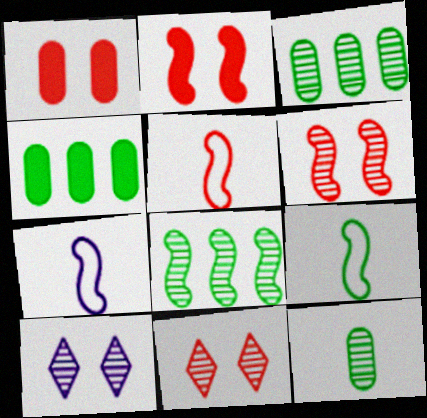[[2, 7, 8], 
[4, 5, 10], 
[4, 7, 11], 
[5, 7, 9]]